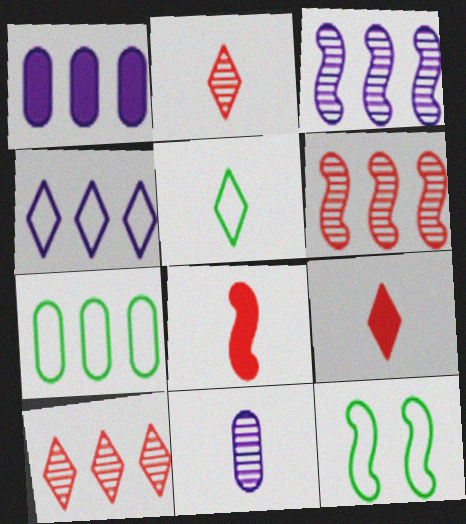[[1, 2, 12], 
[1, 3, 4], 
[3, 8, 12], 
[5, 7, 12], 
[5, 8, 11]]